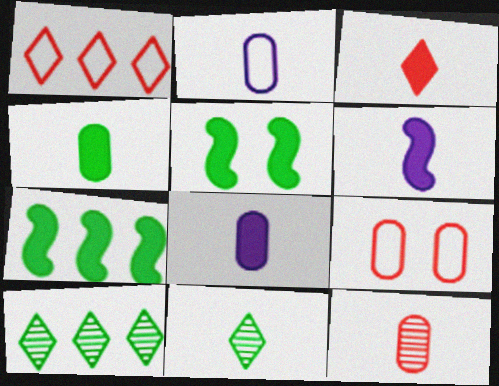[[2, 4, 12], 
[3, 4, 6], 
[6, 9, 10]]